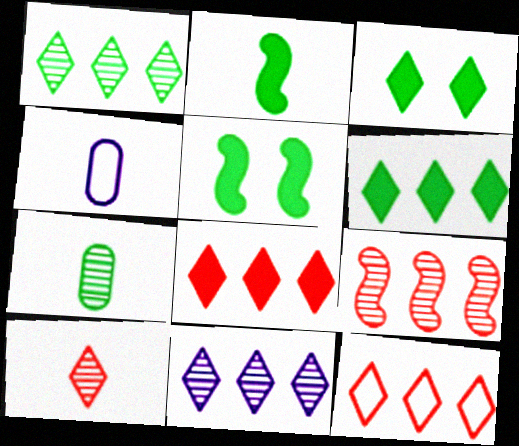[[2, 4, 10], 
[3, 4, 9], 
[6, 11, 12]]